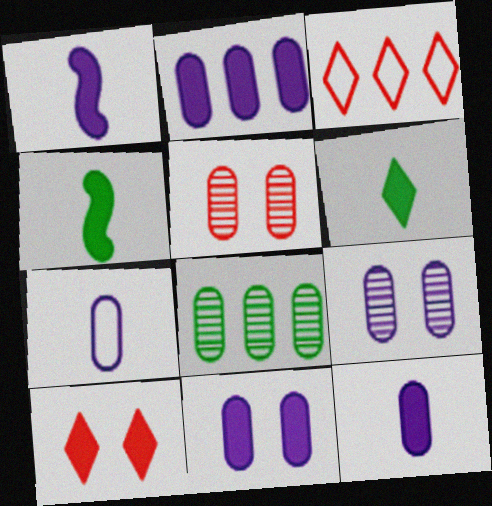[[2, 4, 10], 
[2, 7, 9], 
[2, 11, 12], 
[3, 4, 9]]